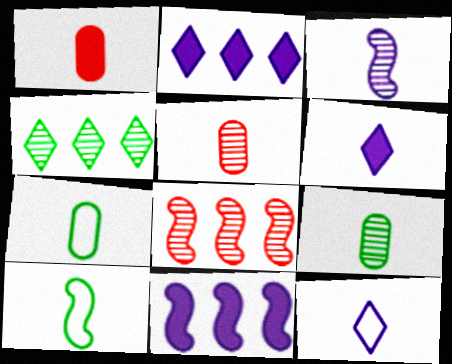[[5, 6, 10]]